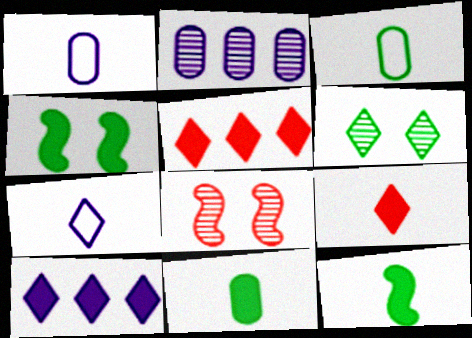[[3, 8, 10], 
[5, 6, 7]]